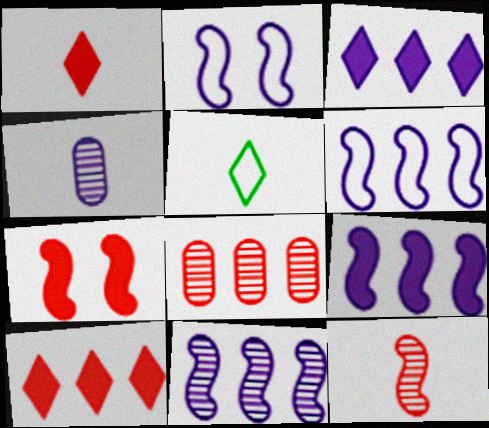[[2, 3, 4], 
[6, 9, 11]]